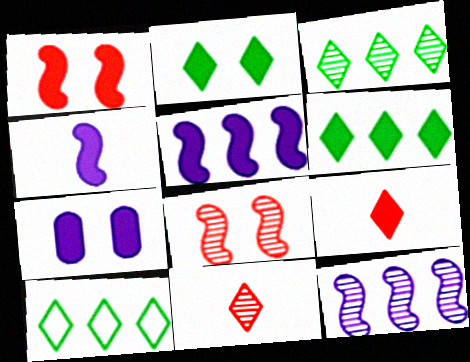[[1, 2, 7], 
[3, 6, 10]]